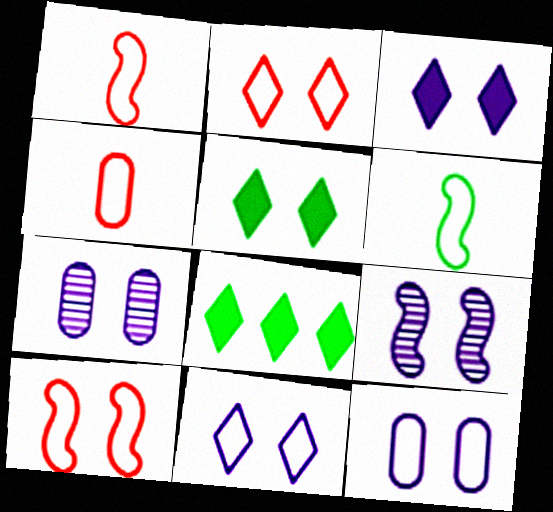[[1, 7, 8], 
[3, 9, 12], 
[4, 8, 9], 
[5, 7, 10]]